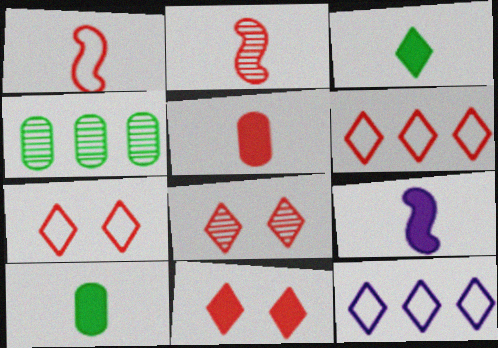[[3, 5, 9], 
[3, 8, 12], 
[4, 7, 9], 
[7, 8, 11]]